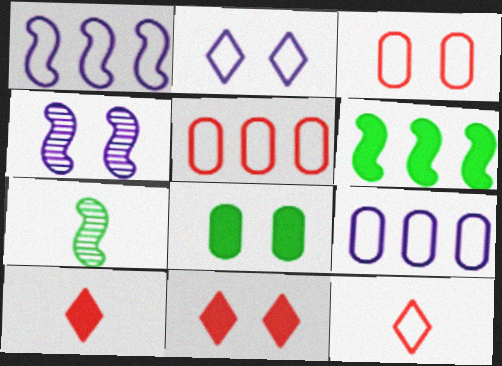[[7, 9, 11]]